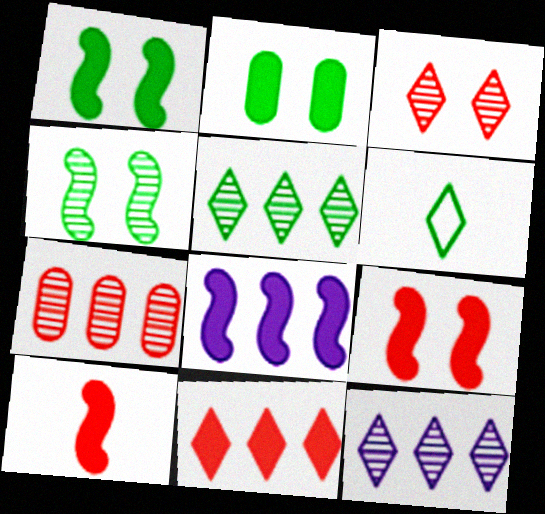[[1, 8, 10]]